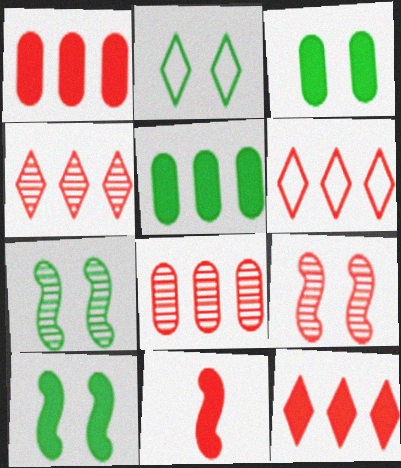[[2, 3, 7], 
[4, 6, 12]]